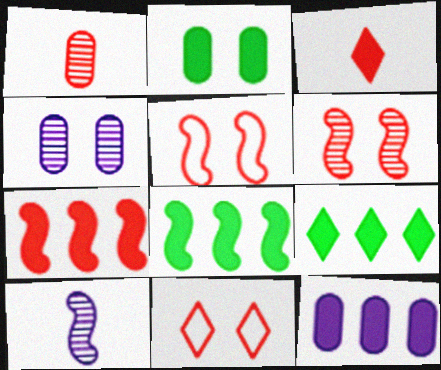[[1, 7, 11], 
[5, 8, 10], 
[7, 9, 12]]